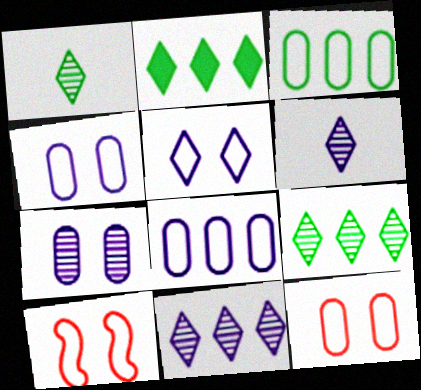[]